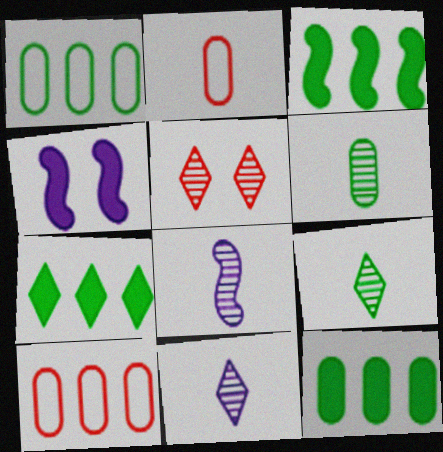[[3, 7, 12], 
[4, 9, 10]]